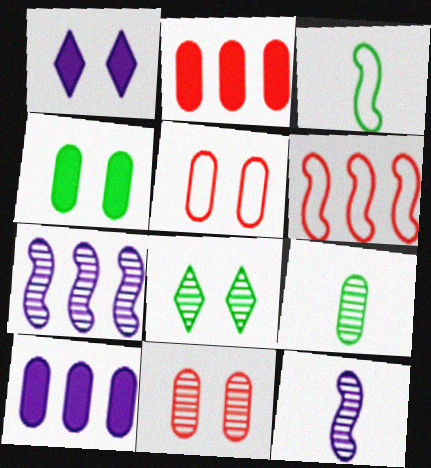[[1, 6, 9], 
[5, 9, 10]]